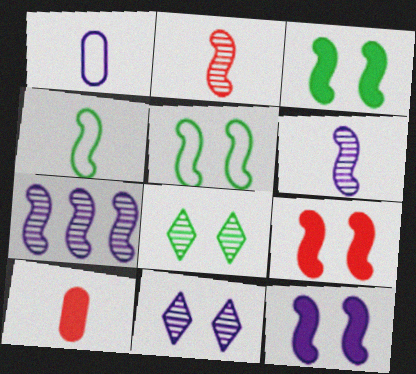[[3, 9, 12], 
[4, 7, 9]]